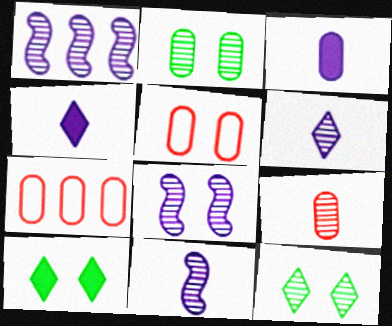[[1, 8, 11], 
[1, 9, 12], 
[2, 3, 7], 
[5, 8, 10], 
[7, 10, 11]]